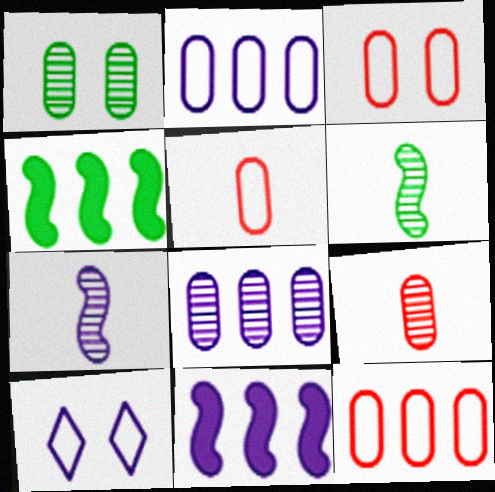[[1, 8, 9], 
[3, 5, 12], 
[4, 9, 10]]